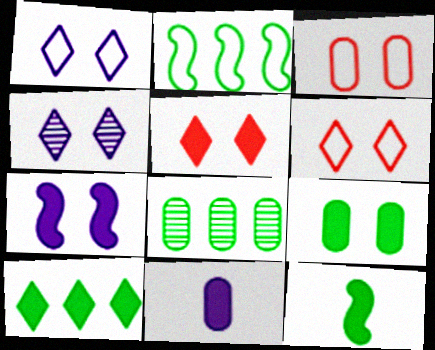[[2, 8, 10], 
[3, 8, 11], 
[5, 7, 9], 
[9, 10, 12]]